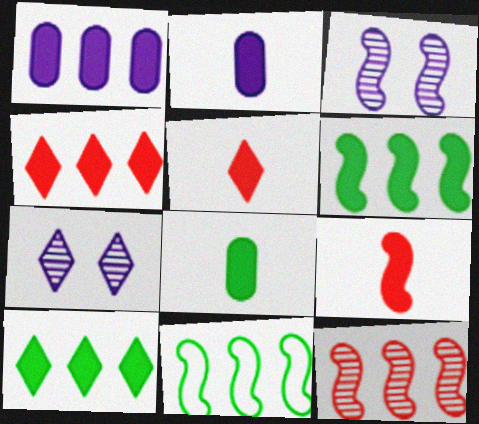[[1, 4, 6], 
[3, 9, 11]]